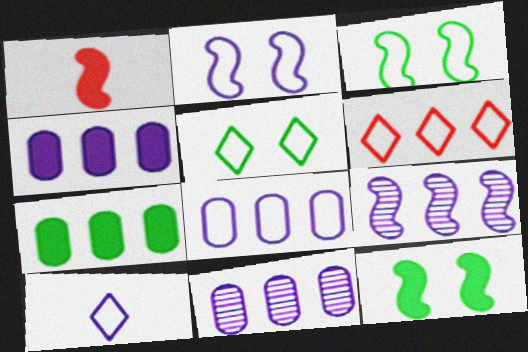[[1, 3, 9], 
[1, 5, 11], 
[2, 8, 10], 
[4, 8, 11], 
[5, 6, 10], 
[6, 7, 9]]